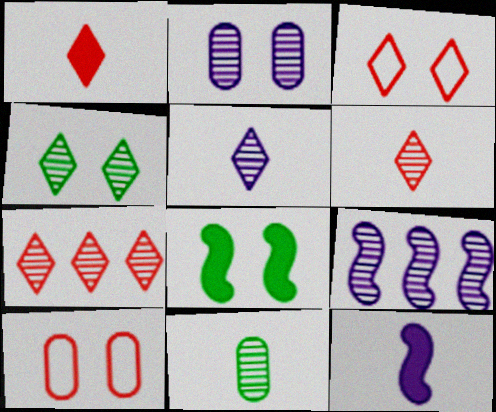[[1, 3, 7], 
[2, 3, 8], 
[2, 5, 9], 
[4, 5, 7]]